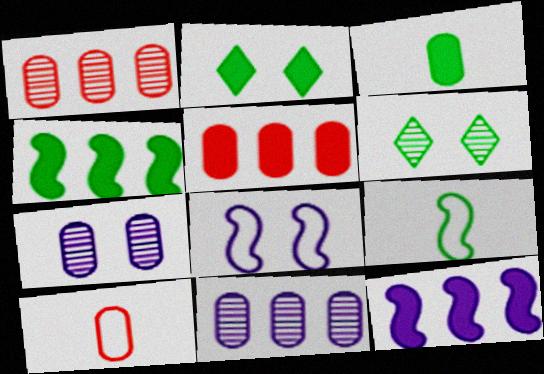[[2, 3, 4], 
[6, 10, 12]]